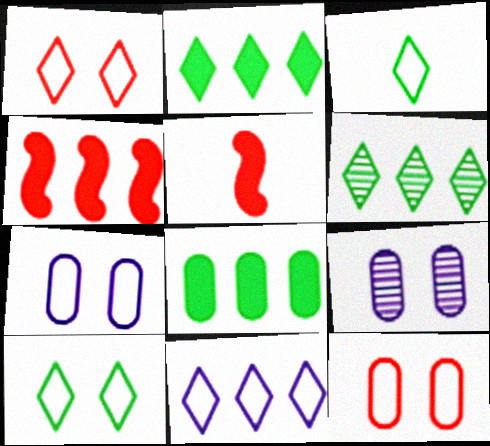[[1, 3, 11], 
[3, 4, 9], 
[5, 6, 7]]